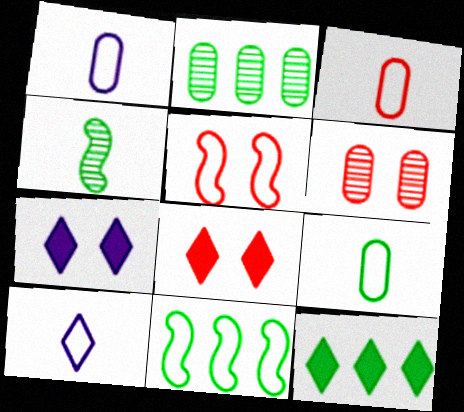[[1, 3, 9], 
[2, 11, 12], 
[5, 6, 8]]